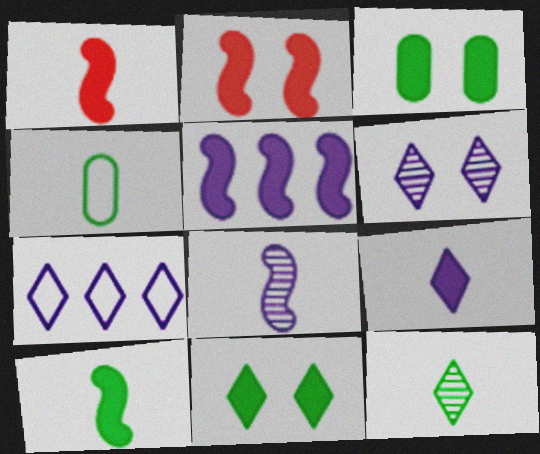[[2, 5, 10], 
[4, 10, 12], 
[6, 7, 9]]